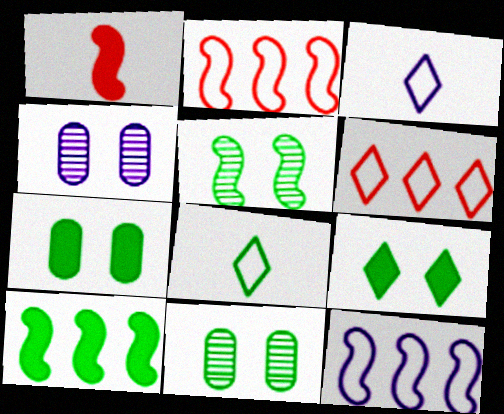[[1, 5, 12], 
[8, 10, 11]]